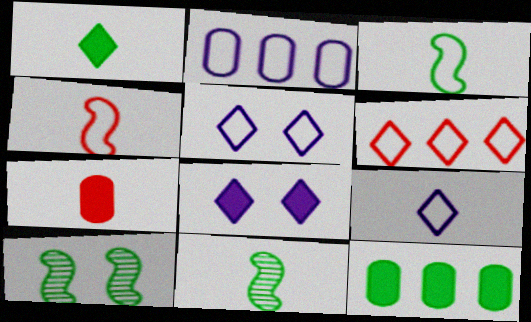[[7, 9, 11]]